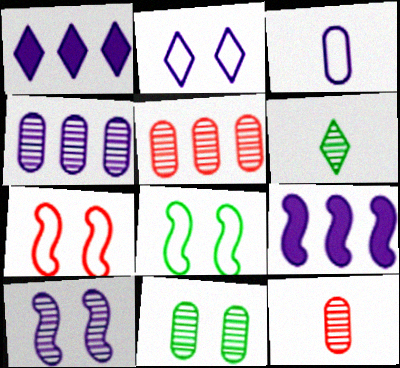[[1, 3, 10], 
[1, 8, 12], 
[4, 11, 12], 
[5, 6, 10]]